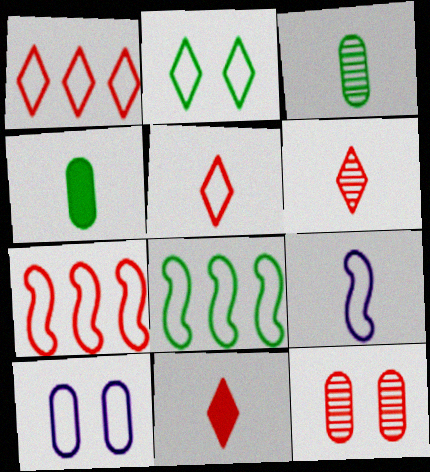[[3, 9, 11], 
[4, 6, 9], 
[5, 6, 11], 
[5, 8, 10], 
[7, 11, 12]]